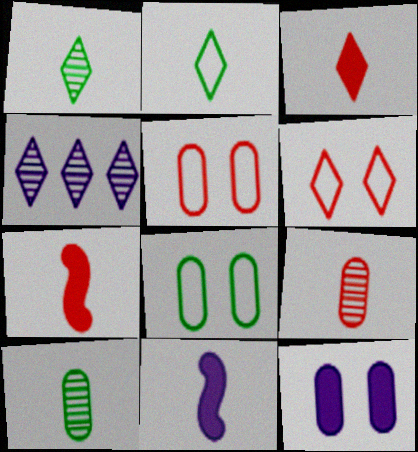[[2, 9, 11], 
[4, 7, 8]]